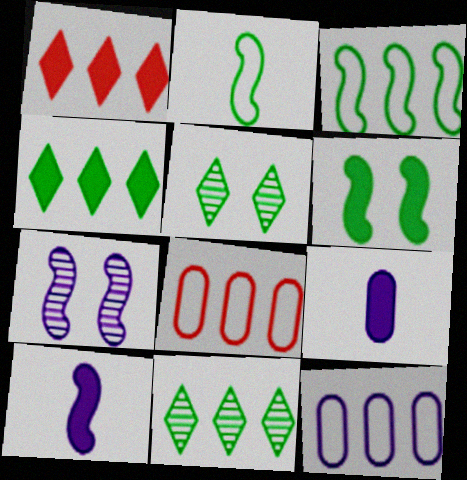[[1, 6, 9], 
[5, 8, 10]]